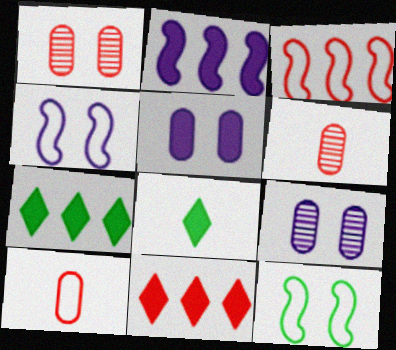[[3, 8, 9], 
[4, 6, 7]]